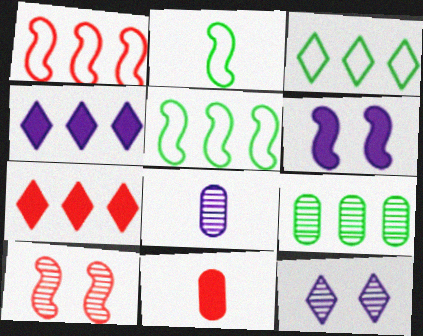[[1, 4, 9], 
[5, 11, 12]]